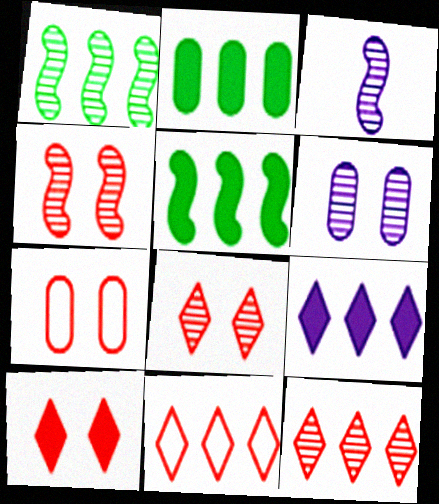[[1, 3, 4], 
[4, 7, 10]]